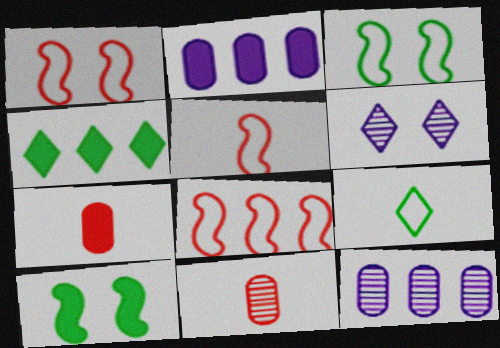[[1, 5, 8], 
[4, 8, 12]]